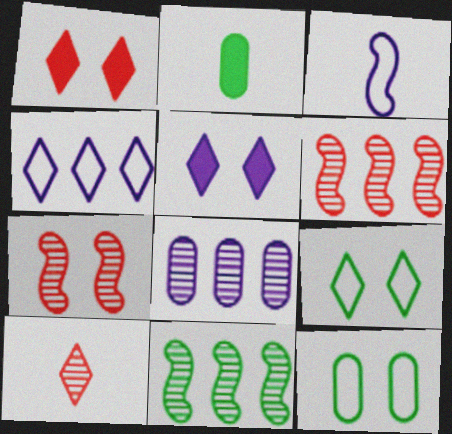[[2, 3, 10], 
[2, 4, 7], 
[2, 9, 11], 
[3, 5, 8], 
[5, 7, 12]]